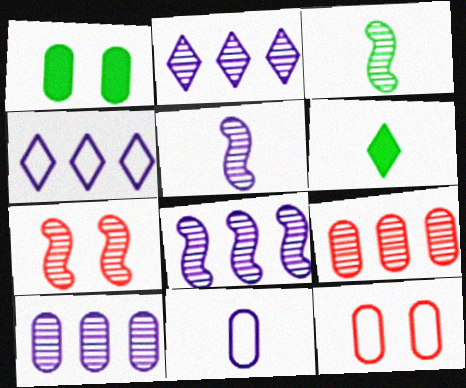[[1, 9, 11], 
[2, 8, 10], 
[3, 7, 8], 
[6, 8, 12]]